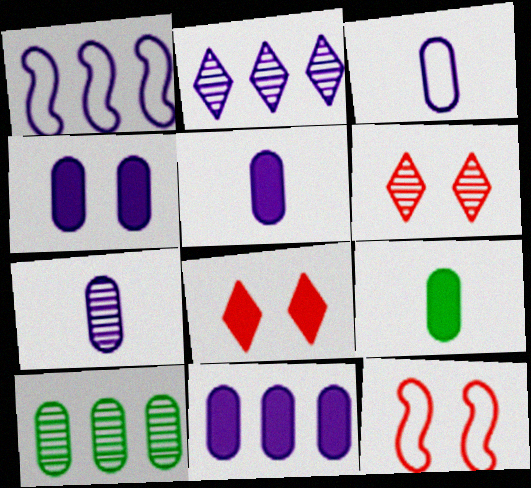[[1, 2, 11], 
[1, 6, 9], 
[2, 9, 12], 
[3, 5, 7], 
[4, 5, 11]]